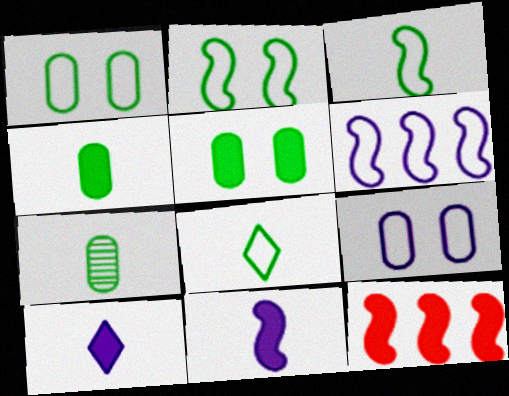[[5, 10, 12]]